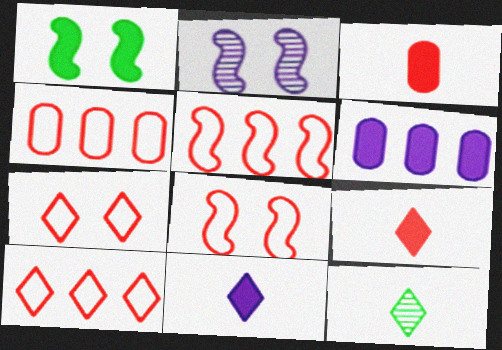[[1, 2, 8], 
[1, 6, 9], 
[4, 5, 10], 
[6, 8, 12]]